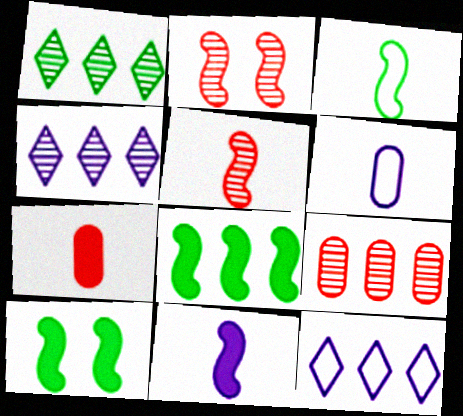[[3, 5, 11], 
[8, 9, 12]]